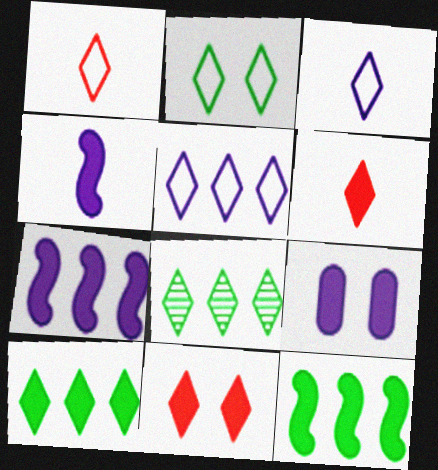[[1, 2, 5], 
[3, 8, 11], 
[6, 9, 12]]